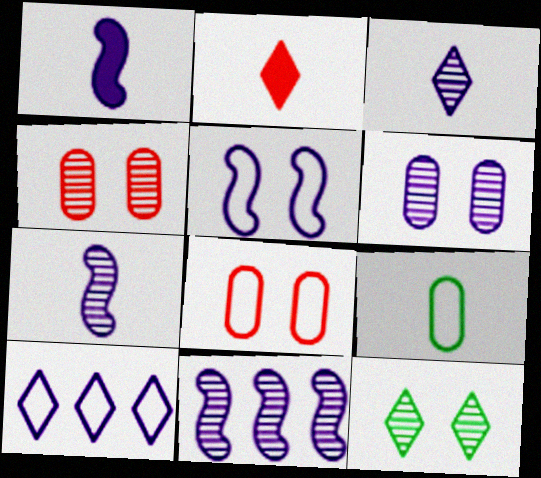[[1, 5, 11], 
[1, 6, 10], 
[2, 7, 9], 
[2, 10, 12], 
[3, 6, 11]]